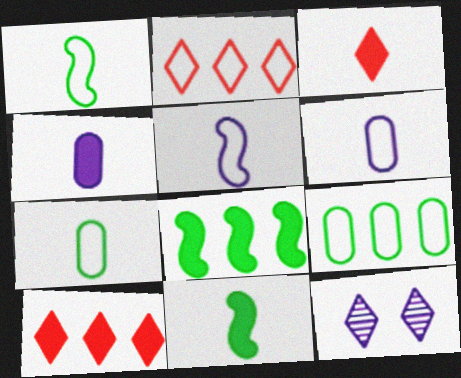[[3, 4, 11]]